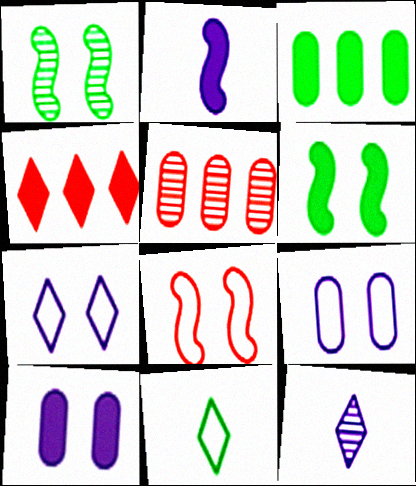[[1, 3, 11], 
[1, 5, 12], 
[3, 8, 12]]